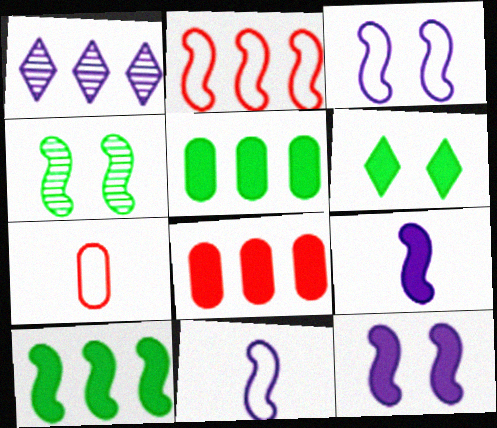[[1, 2, 5], 
[2, 4, 9], 
[6, 8, 9]]